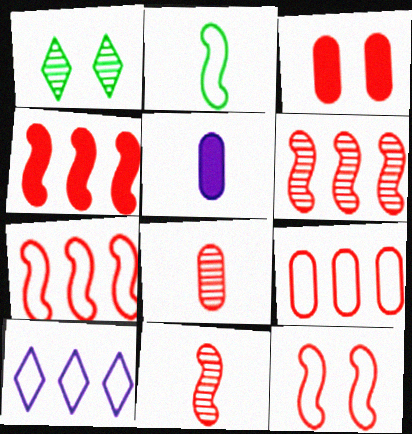[[1, 5, 7], 
[3, 8, 9], 
[4, 6, 7], 
[4, 11, 12]]